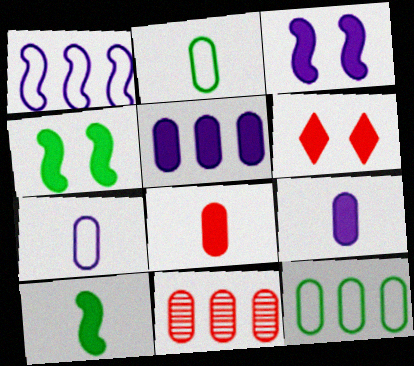[[5, 6, 10], 
[5, 11, 12]]